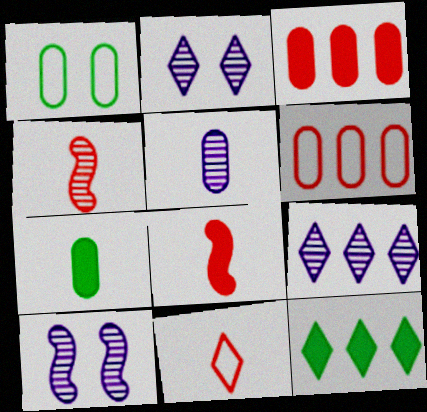[[1, 3, 5], 
[1, 8, 9], 
[2, 11, 12], 
[5, 9, 10]]